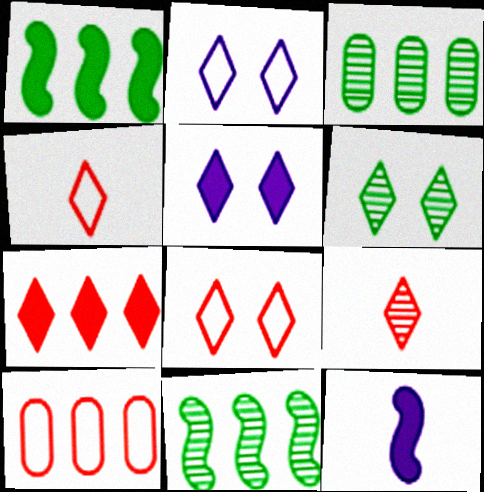[[3, 8, 12], 
[5, 6, 8], 
[6, 10, 12], 
[7, 8, 9]]